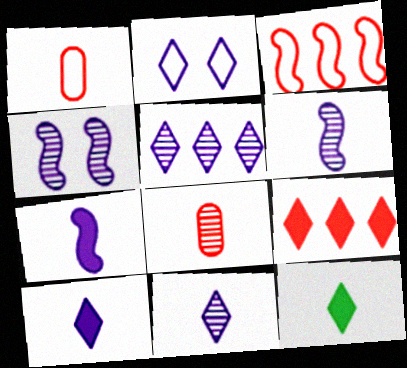[[1, 6, 12], 
[2, 5, 10]]